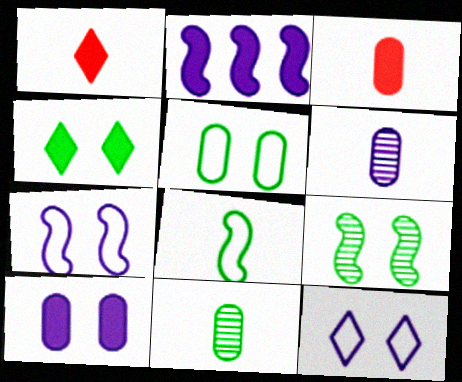[[1, 6, 8], 
[2, 3, 4], 
[2, 6, 12], 
[4, 5, 9]]